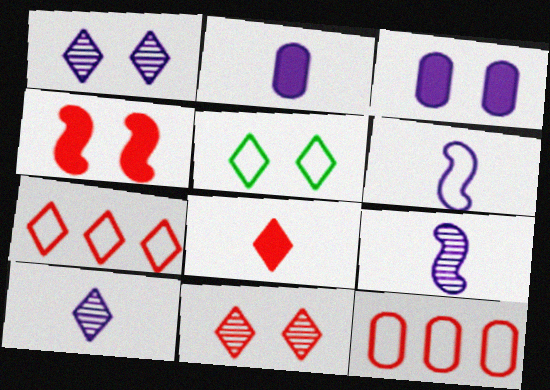[[2, 6, 10], 
[5, 6, 12], 
[7, 8, 11]]